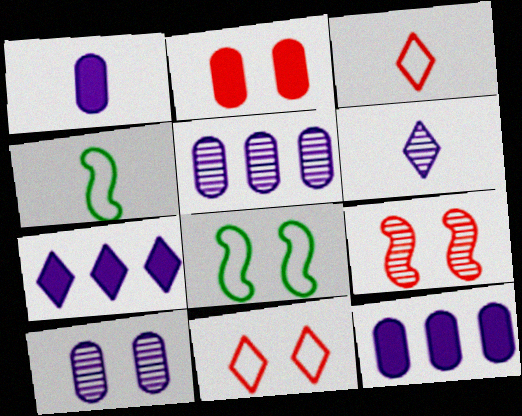[[2, 9, 11]]